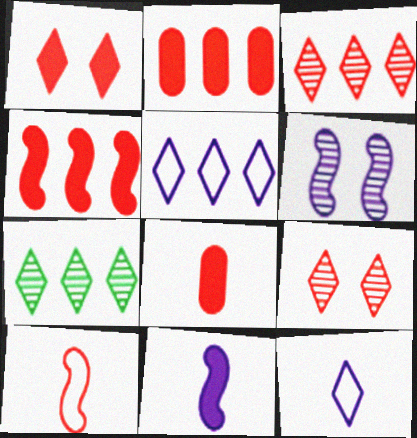[[1, 4, 8], 
[1, 7, 12], 
[2, 9, 10]]